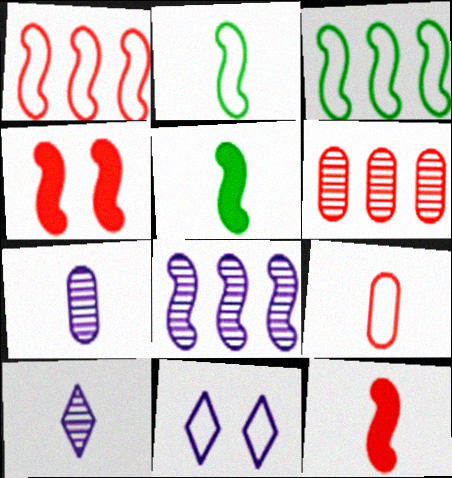[[2, 4, 8], 
[3, 9, 11], 
[5, 6, 11], 
[5, 9, 10]]